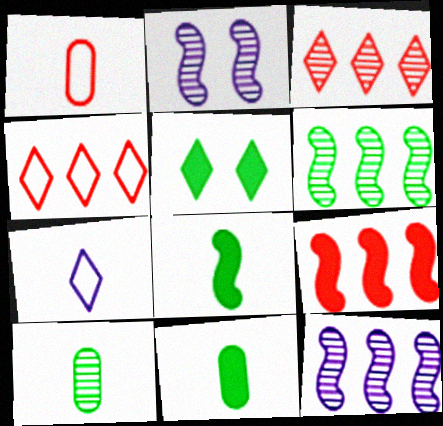[[1, 5, 12], 
[2, 3, 10], 
[2, 4, 11], 
[3, 5, 7]]